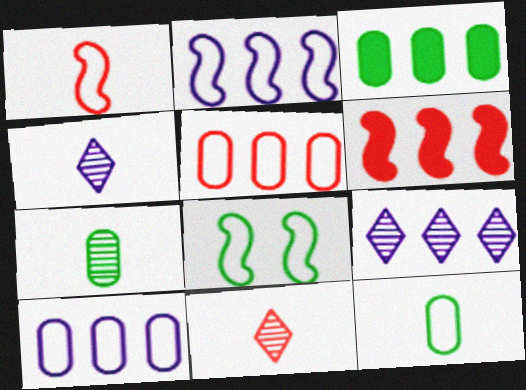[[1, 2, 8]]